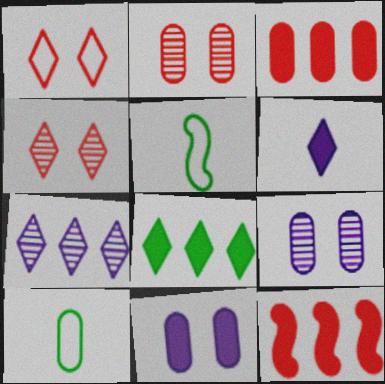[[3, 9, 10]]